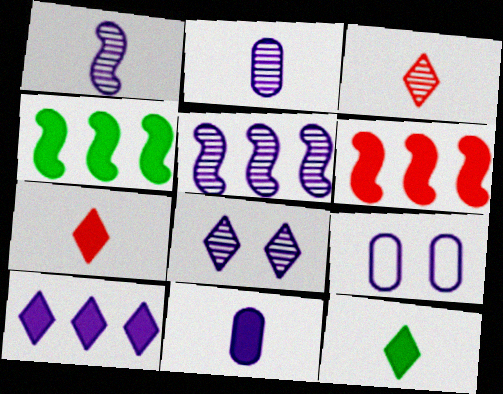[[1, 9, 10], 
[2, 5, 8], 
[3, 4, 9]]